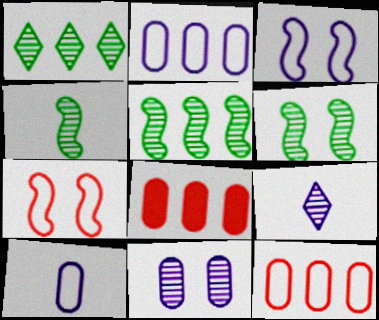[[4, 5, 6]]